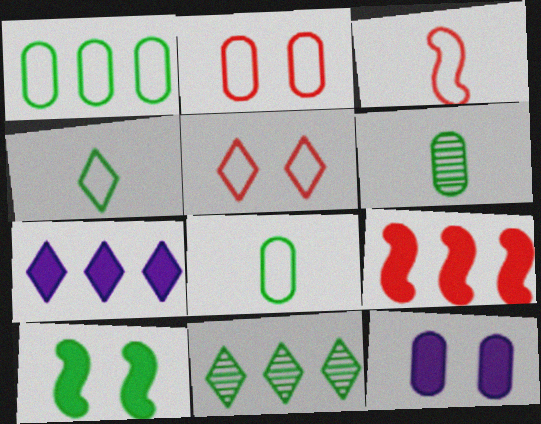[[3, 11, 12], 
[8, 10, 11]]